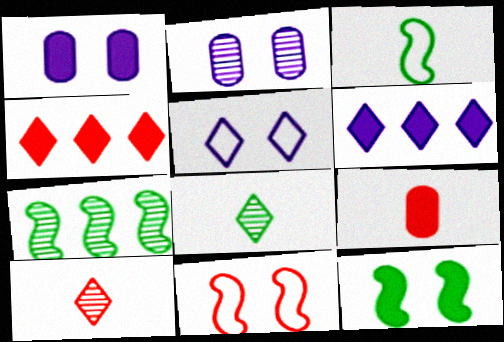[[2, 3, 4], 
[2, 7, 10], 
[3, 7, 12], 
[4, 5, 8], 
[5, 7, 9], 
[6, 9, 12]]